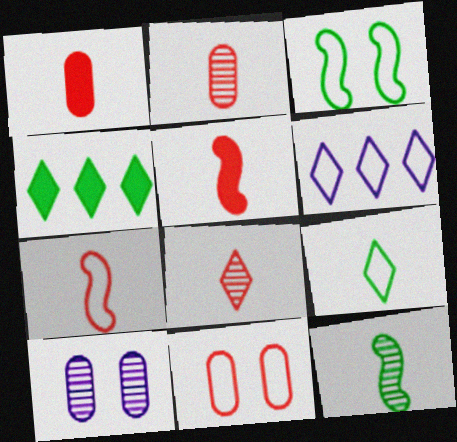[[1, 7, 8], 
[4, 7, 10]]